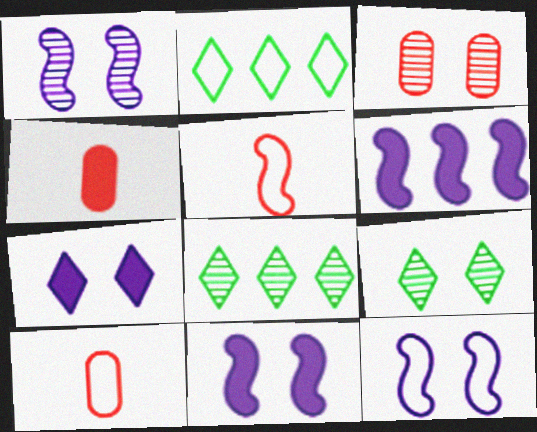[[1, 2, 4], 
[1, 3, 9], 
[1, 11, 12], 
[2, 10, 12], 
[4, 8, 12], 
[6, 9, 10], 
[8, 10, 11]]